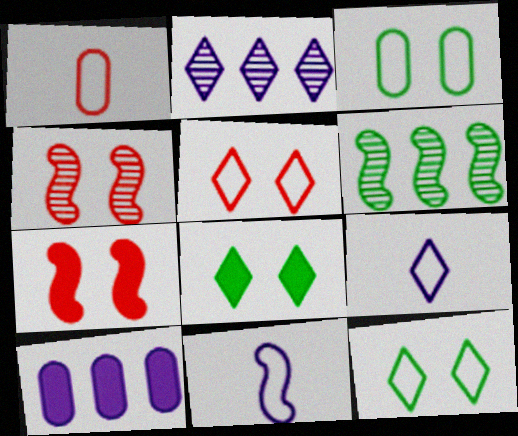[[6, 7, 11]]